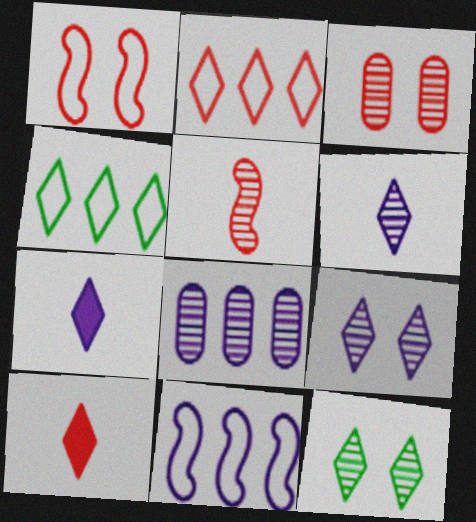[[2, 7, 12], 
[4, 9, 10], 
[5, 8, 12]]